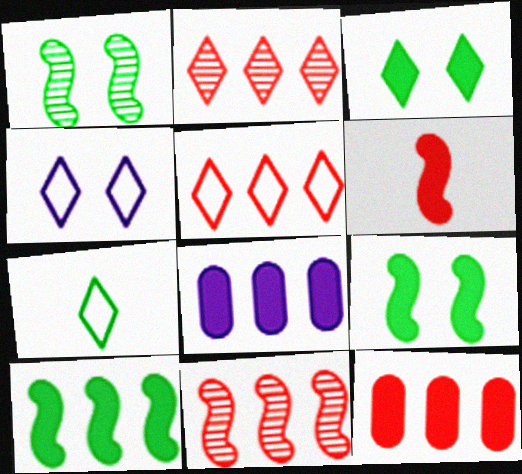[[3, 6, 8], 
[4, 5, 7], 
[5, 11, 12]]